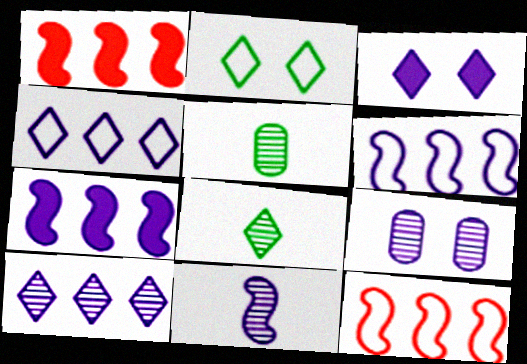[[3, 5, 12], 
[9, 10, 11]]